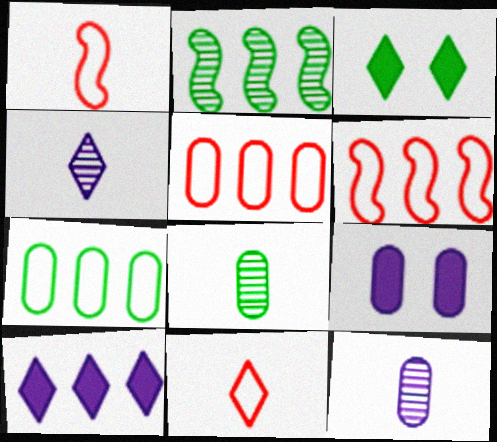[[2, 5, 10], 
[2, 9, 11], 
[3, 6, 12], 
[5, 8, 9]]